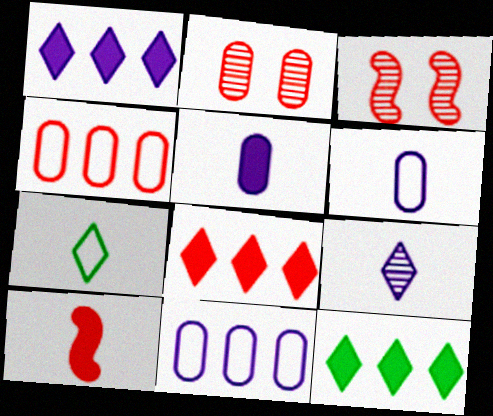[[1, 8, 12], 
[3, 6, 12]]